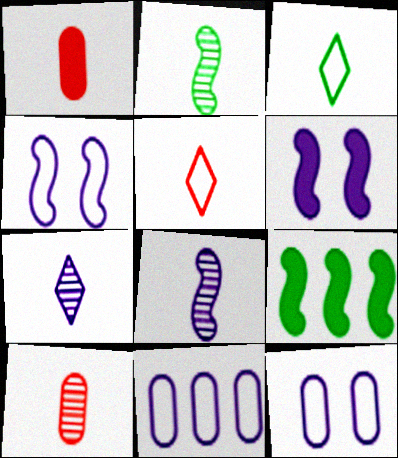[[1, 3, 8], 
[2, 7, 10], 
[6, 7, 11]]